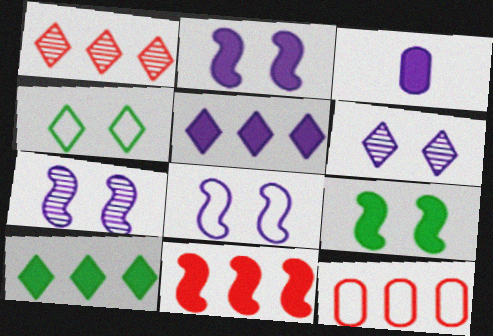[[1, 11, 12], 
[2, 3, 5], 
[2, 7, 8]]